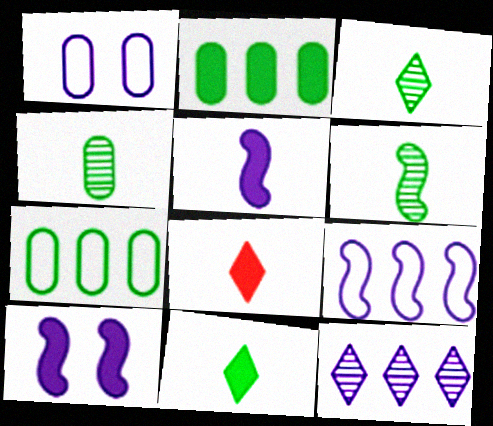[[1, 5, 12], 
[2, 8, 10], 
[3, 4, 6]]